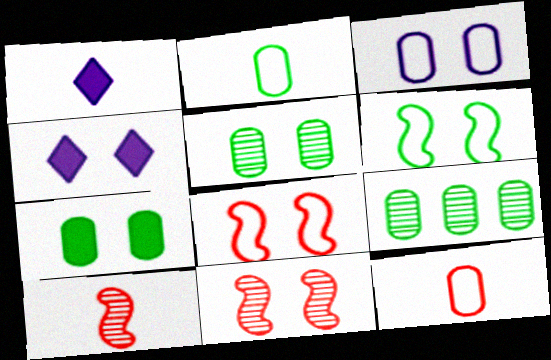[[1, 2, 10], 
[1, 8, 9], 
[2, 7, 9], 
[4, 5, 8]]